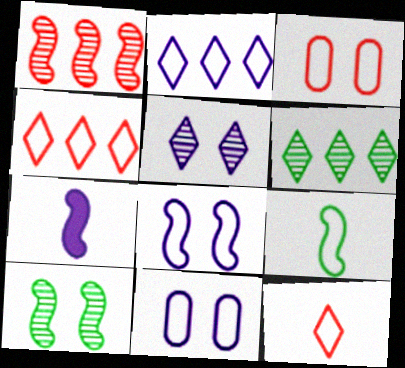[[2, 3, 9], 
[3, 6, 7], 
[4, 9, 11]]